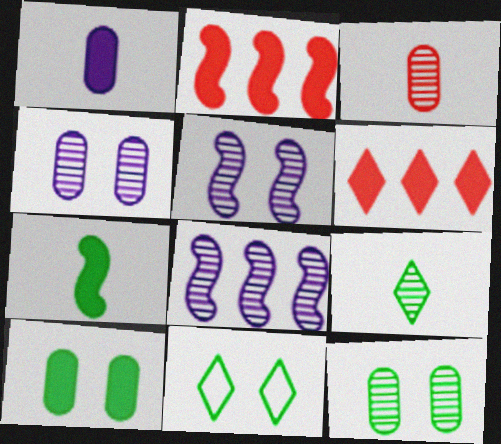[]